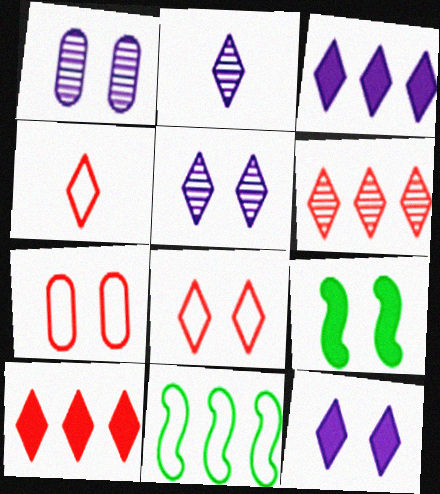[[1, 8, 9], 
[5, 7, 9]]